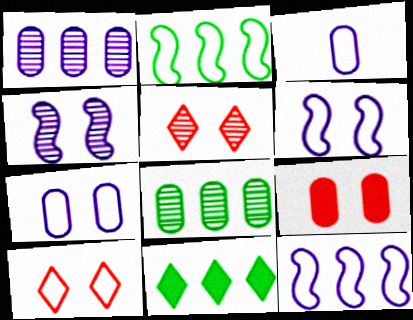[[2, 3, 10], 
[2, 8, 11], 
[3, 8, 9]]